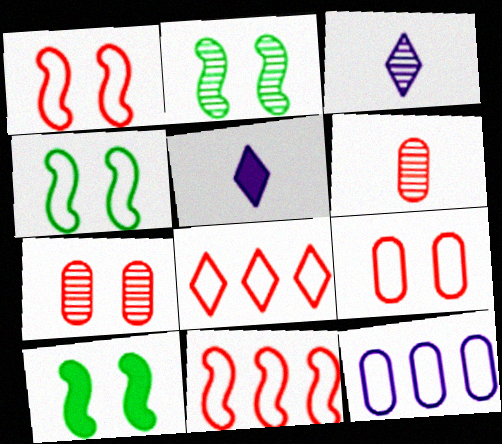[[2, 4, 10]]